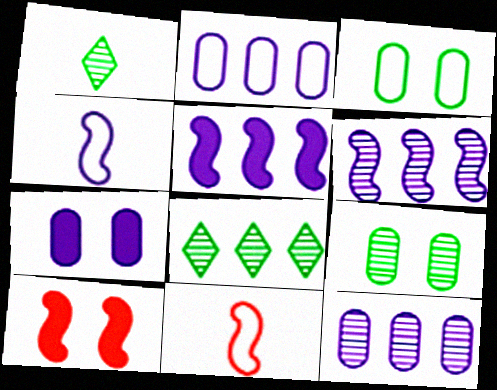[[1, 2, 10], 
[7, 8, 11]]